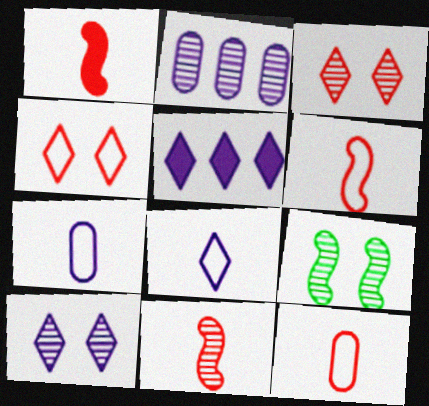[[1, 6, 11], 
[5, 8, 10], 
[5, 9, 12]]